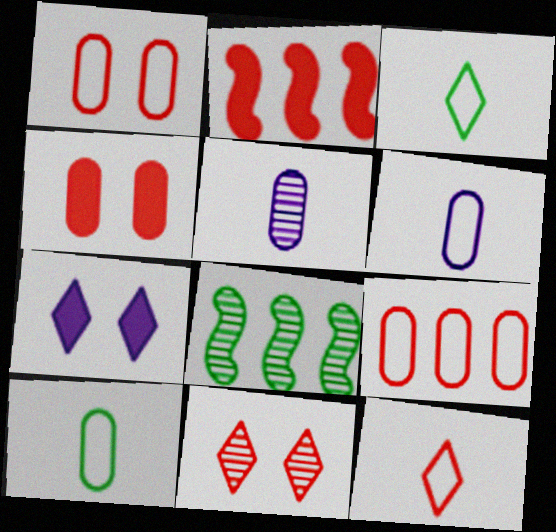[[5, 8, 11]]